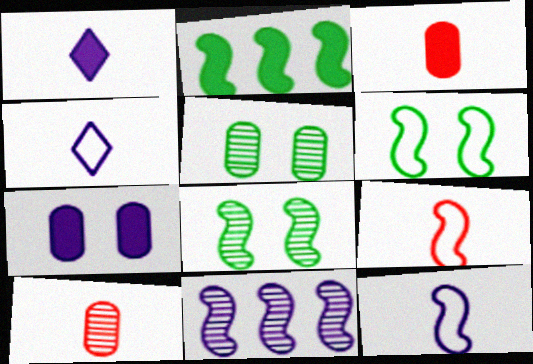[[4, 7, 11]]